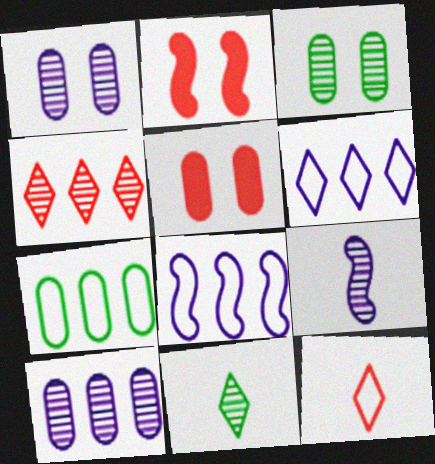[[3, 4, 9], 
[5, 8, 11]]